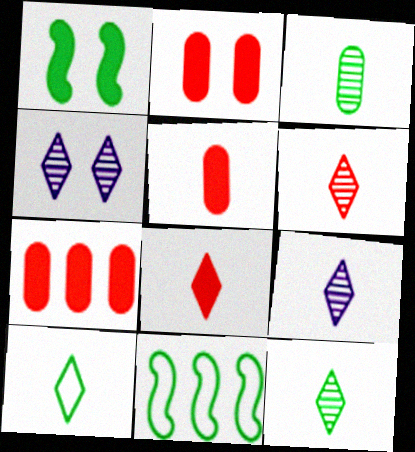[[2, 5, 7], 
[2, 9, 11], 
[4, 5, 11], 
[6, 9, 12], 
[8, 9, 10]]